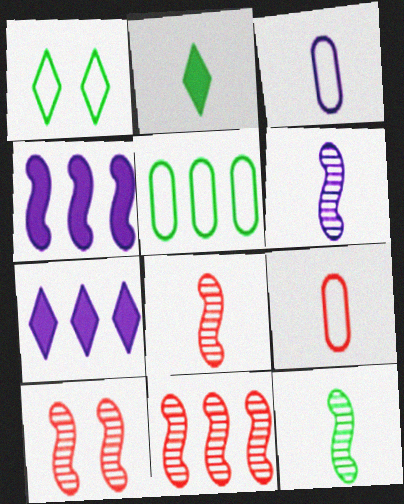[[2, 3, 8], 
[2, 6, 9], 
[5, 7, 11], 
[6, 8, 12], 
[8, 10, 11]]